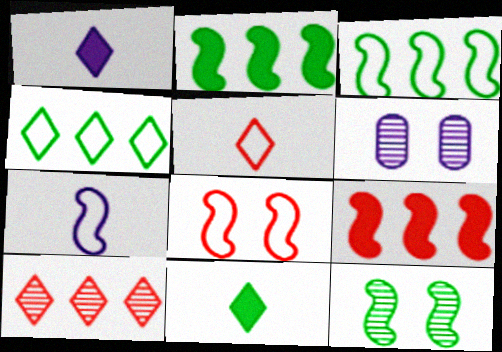[[2, 5, 6], 
[3, 7, 8], 
[7, 9, 12]]